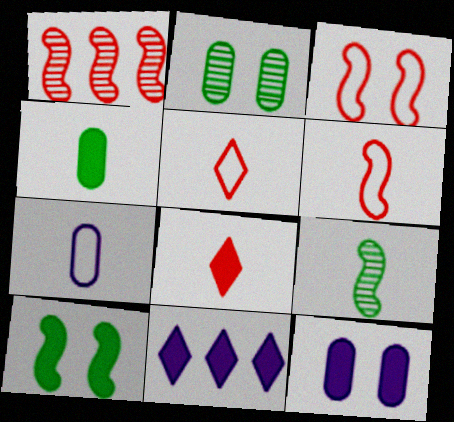[[2, 6, 11], 
[7, 8, 9]]